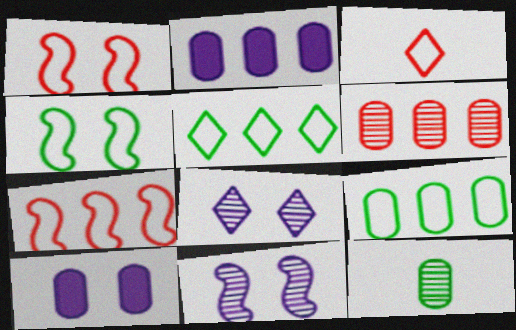[[2, 6, 9]]